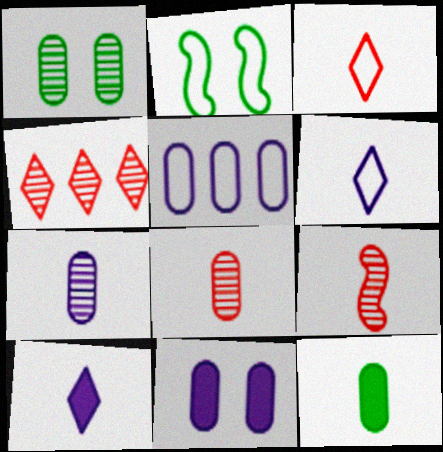[[2, 3, 5], 
[5, 7, 11], 
[6, 9, 12]]